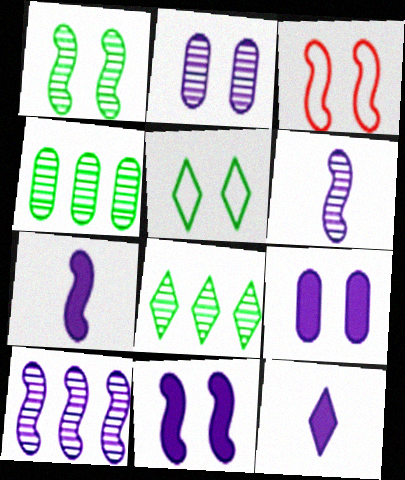[[1, 3, 11], 
[3, 4, 12]]